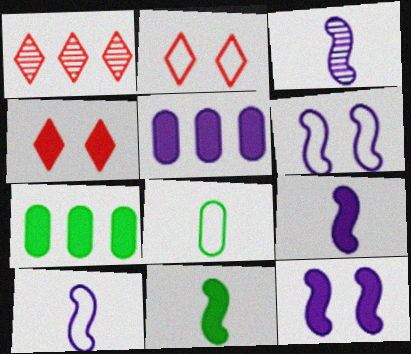[[1, 8, 12], 
[2, 3, 7], 
[3, 9, 10], 
[4, 5, 11], 
[4, 7, 9]]